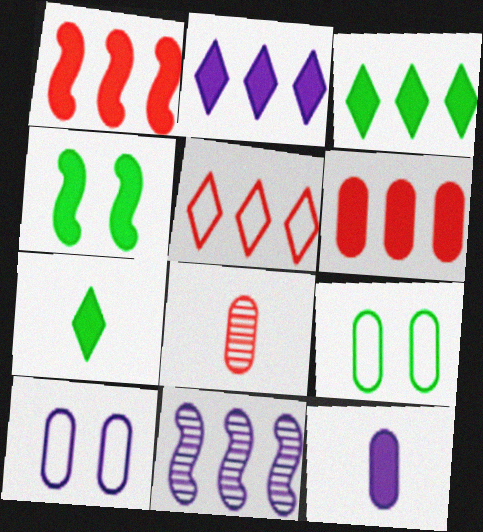[]